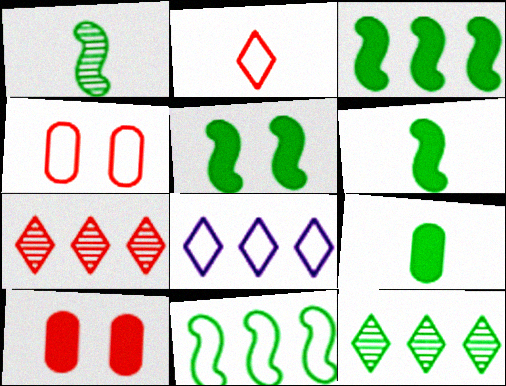[[1, 5, 11], 
[1, 8, 10], 
[3, 5, 6]]